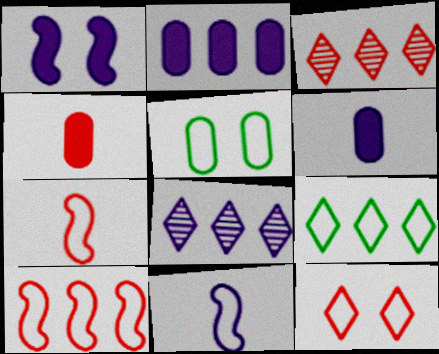[]